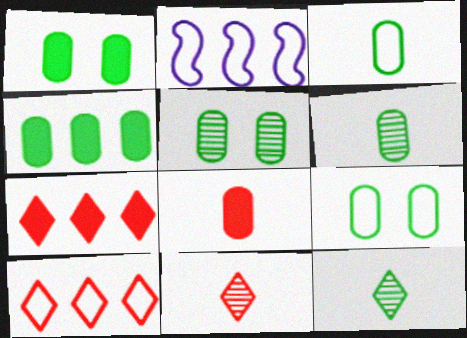[[1, 2, 11], 
[1, 5, 9], 
[3, 4, 5], 
[4, 6, 9]]